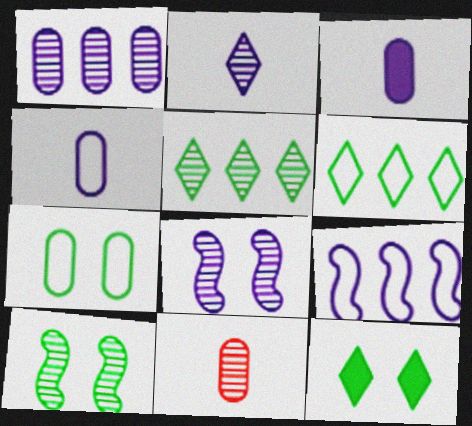[[1, 2, 8], 
[5, 8, 11], 
[7, 10, 12], 
[9, 11, 12]]